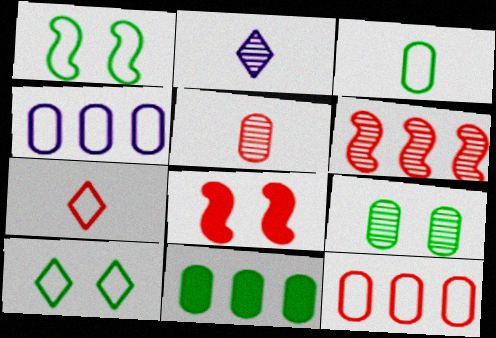[[1, 4, 7], 
[2, 6, 9], 
[3, 9, 11]]